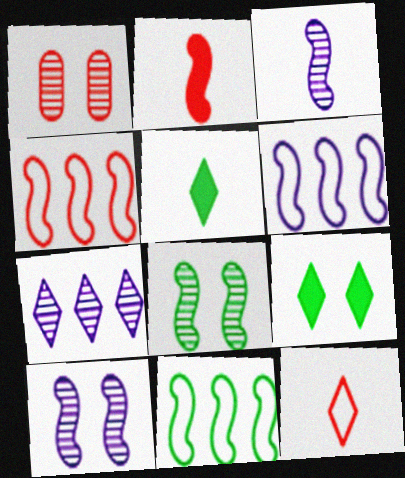[[1, 5, 6], 
[2, 6, 8], 
[2, 10, 11], 
[4, 6, 11], 
[7, 9, 12]]